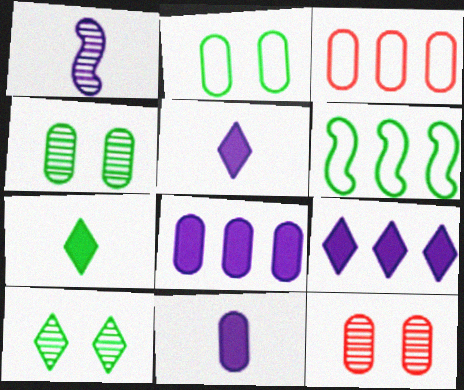[[3, 4, 11], 
[4, 6, 7], 
[5, 6, 12]]